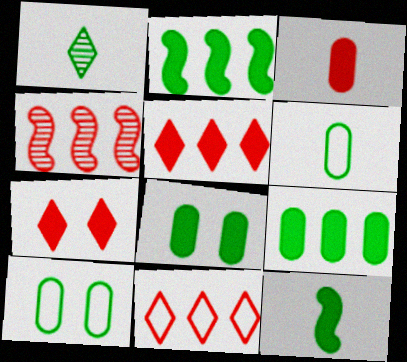[[1, 2, 10], 
[1, 6, 12]]